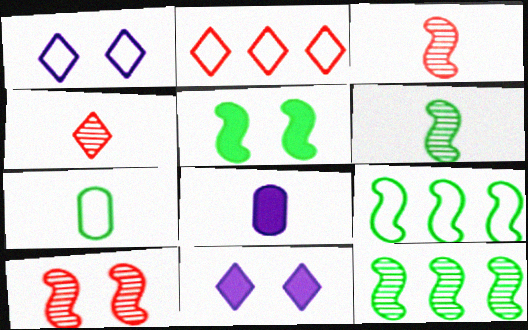[[5, 6, 9]]